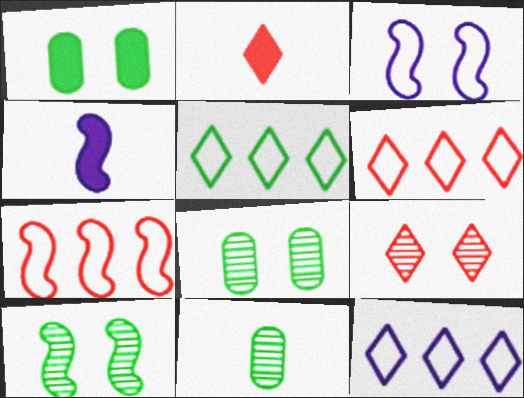[[1, 3, 9], 
[2, 6, 9], 
[4, 6, 8], 
[4, 7, 10], 
[5, 6, 12]]